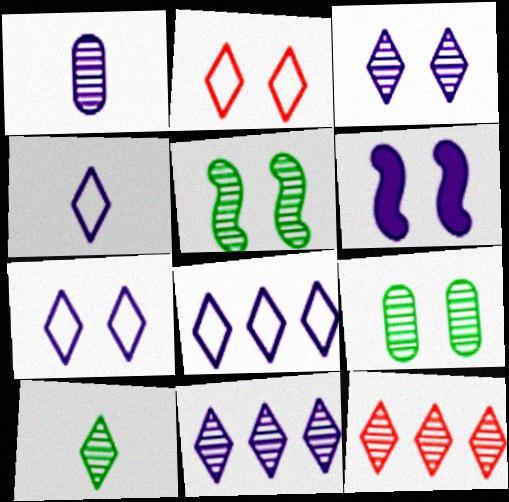[[1, 5, 12], 
[1, 6, 8], 
[2, 6, 9], 
[3, 10, 12], 
[4, 7, 8]]